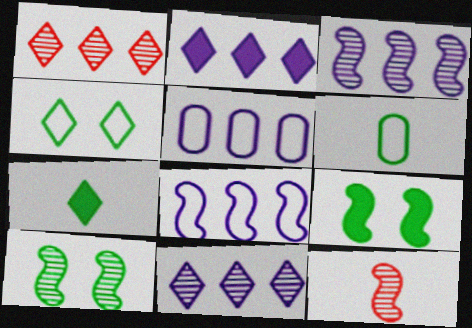[[2, 3, 5], 
[3, 10, 12], 
[8, 9, 12]]